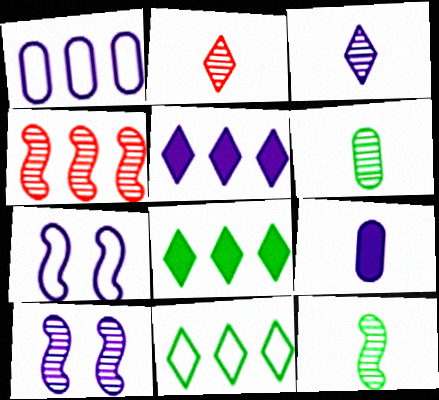[[1, 4, 8], 
[4, 10, 12]]